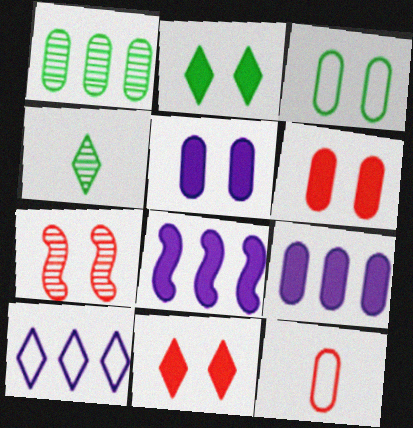[[1, 5, 12], 
[4, 10, 11]]